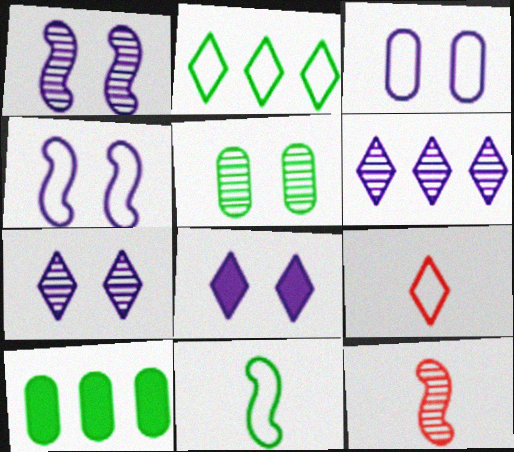[[1, 3, 8], 
[1, 9, 10], 
[5, 6, 12]]